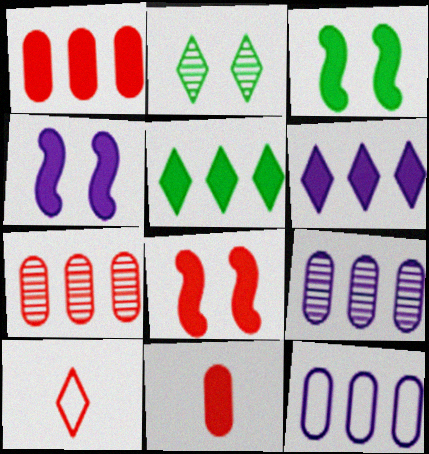[[2, 6, 10], 
[3, 4, 8], 
[3, 6, 11], 
[3, 9, 10], 
[4, 5, 11], 
[7, 8, 10]]